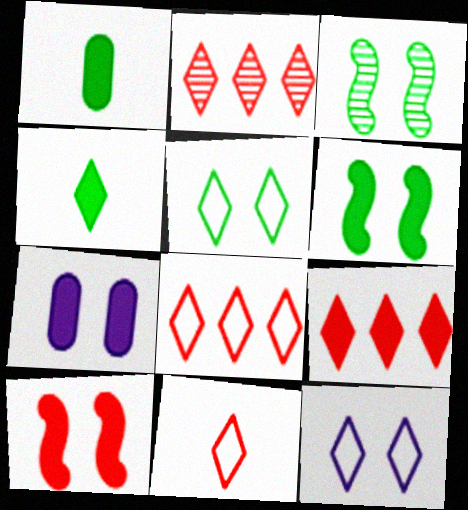[[2, 4, 12], 
[2, 8, 9]]